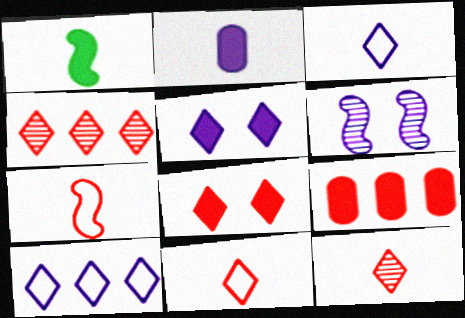[[1, 5, 9], 
[2, 6, 10], 
[4, 8, 11]]